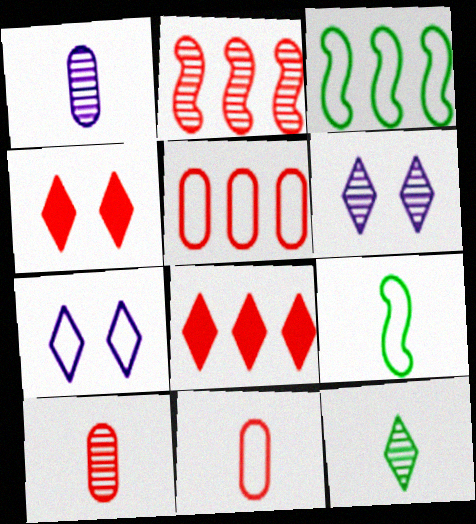[[1, 3, 4], 
[2, 4, 11], 
[2, 5, 8], 
[3, 7, 11], 
[5, 7, 9], 
[7, 8, 12]]